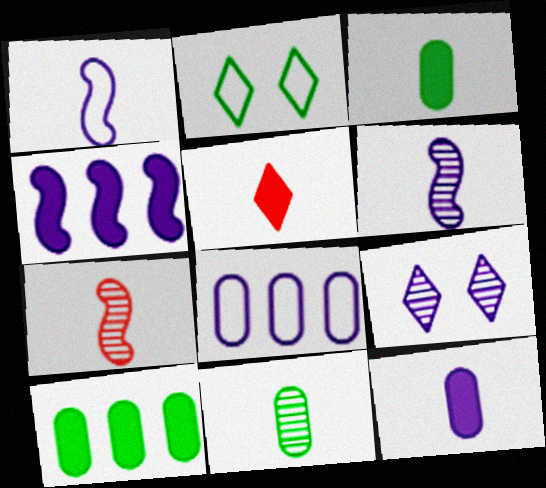[[1, 5, 11]]